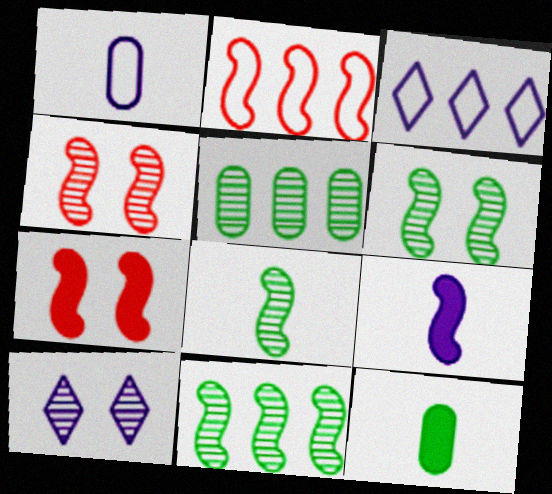[[2, 6, 9], 
[2, 10, 12], 
[3, 4, 12], 
[6, 8, 11]]